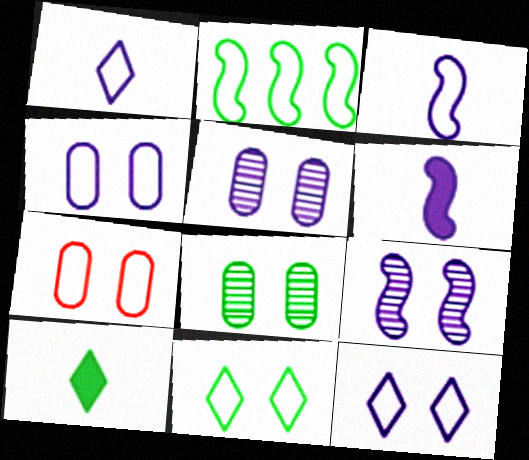[[1, 2, 7], 
[2, 8, 10]]